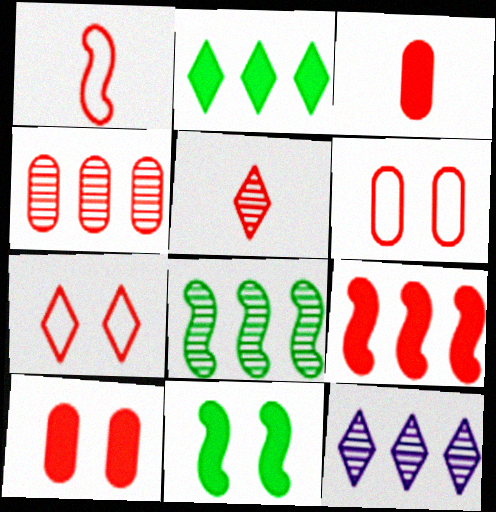[[1, 3, 5], 
[3, 4, 6], 
[4, 8, 12], 
[5, 6, 9]]